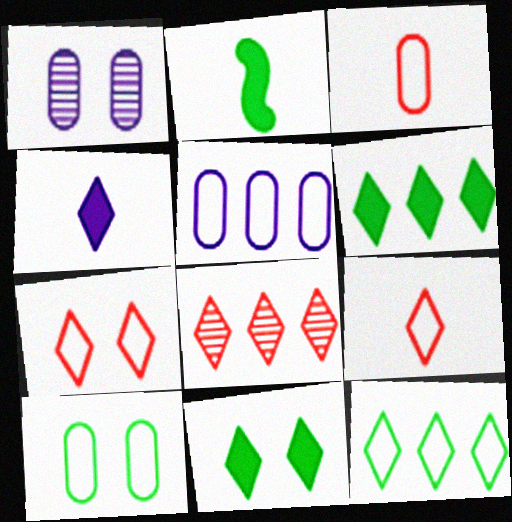[[3, 5, 10]]